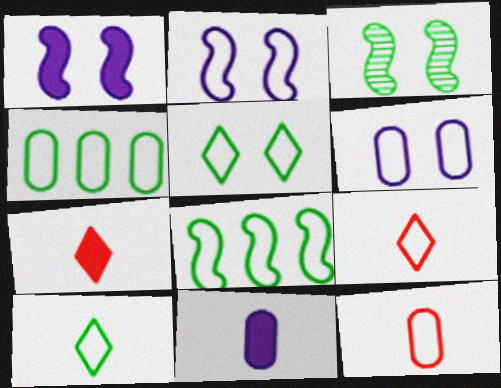[[2, 4, 9], 
[4, 6, 12], 
[6, 8, 9]]